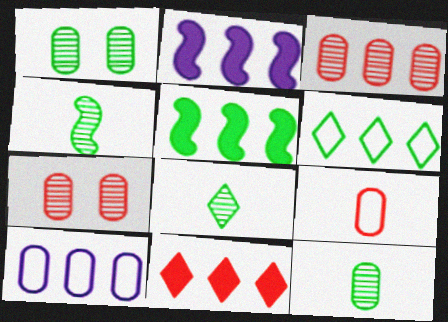[[2, 3, 6], 
[4, 8, 12]]